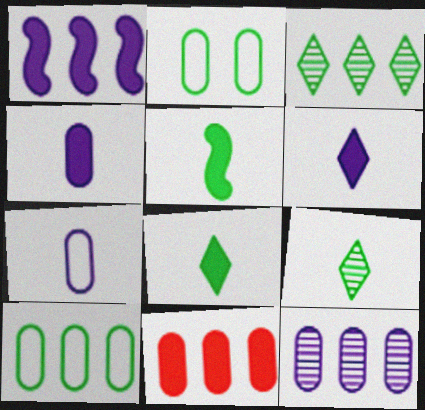[[2, 3, 5], 
[10, 11, 12]]